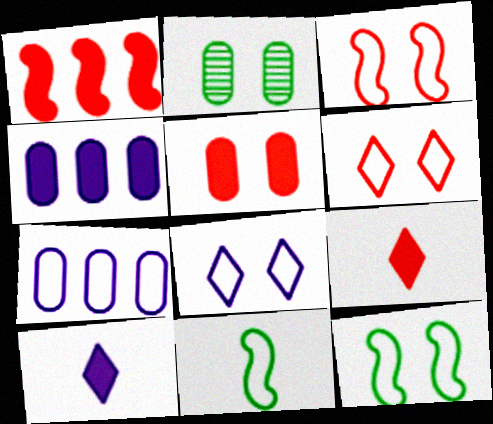[[1, 5, 9], 
[6, 7, 11]]